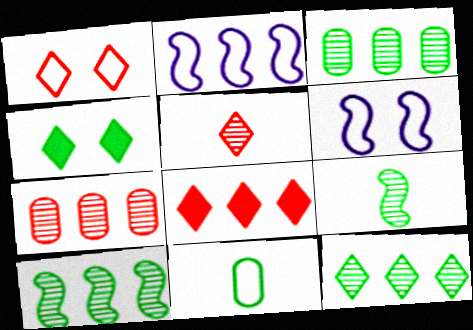[[1, 2, 11], 
[1, 5, 8], 
[2, 3, 8], 
[3, 10, 12], 
[4, 10, 11]]